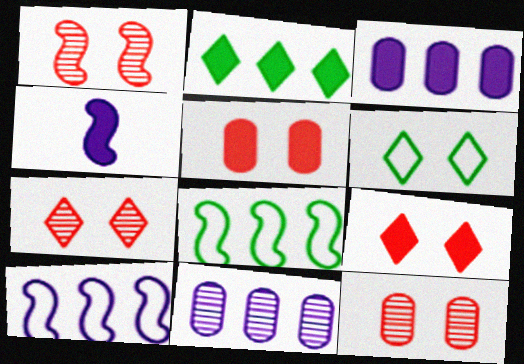[[1, 4, 8], 
[1, 7, 12], 
[2, 4, 5]]